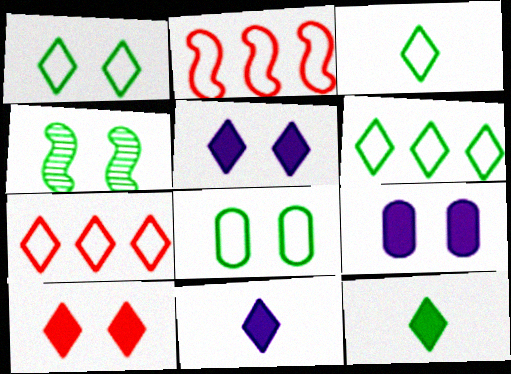[[1, 3, 6]]